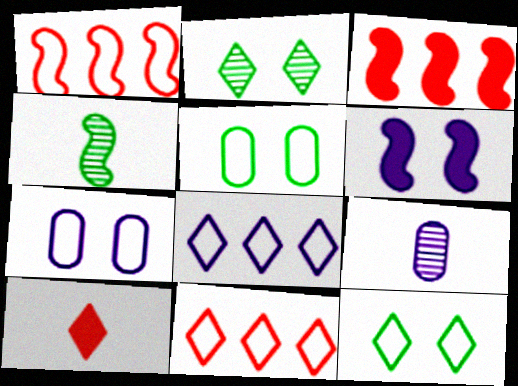[[1, 4, 6], 
[2, 8, 10], 
[3, 9, 12], 
[6, 8, 9]]